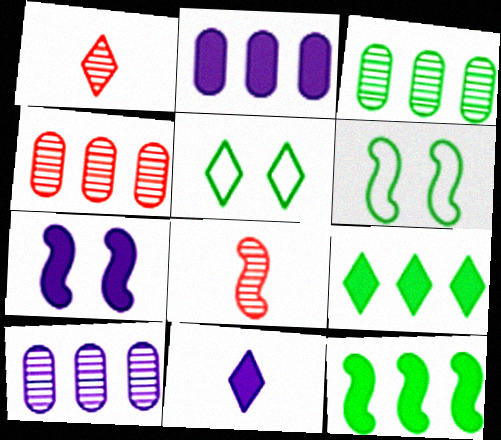[[1, 2, 6], 
[2, 5, 8], 
[2, 7, 11], 
[3, 4, 10], 
[4, 6, 11]]